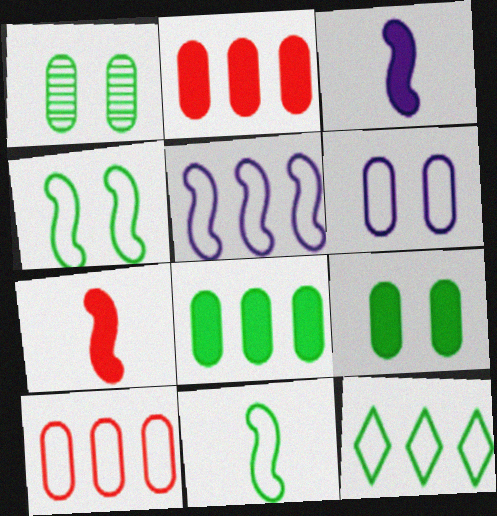[[5, 10, 12]]